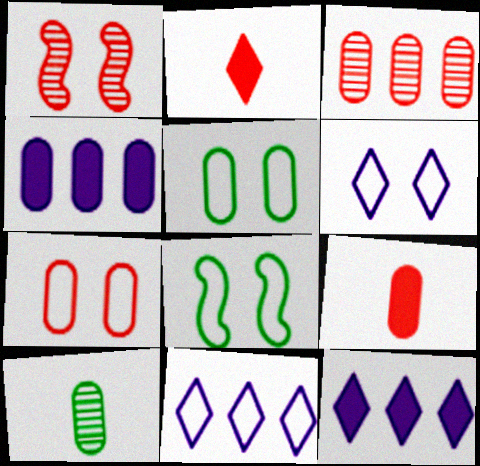[[3, 7, 9], 
[4, 7, 10], 
[6, 7, 8]]